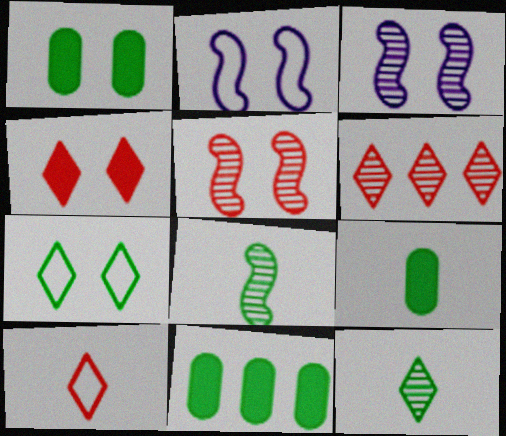[[1, 9, 11], 
[2, 6, 9], 
[3, 10, 11], 
[4, 6, 10], 
[7, 8, 11]]